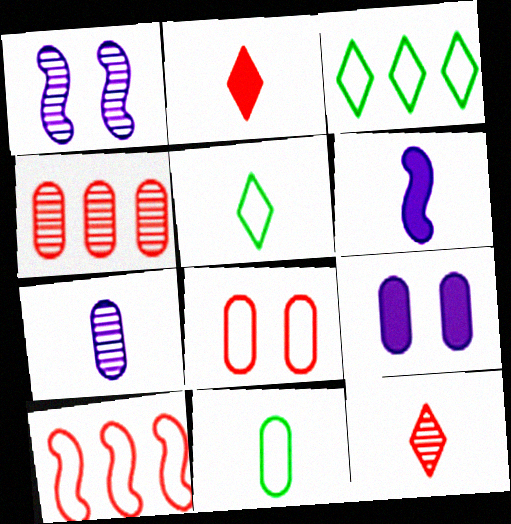[[4, 9, 11], 
[6, 11, 12]]